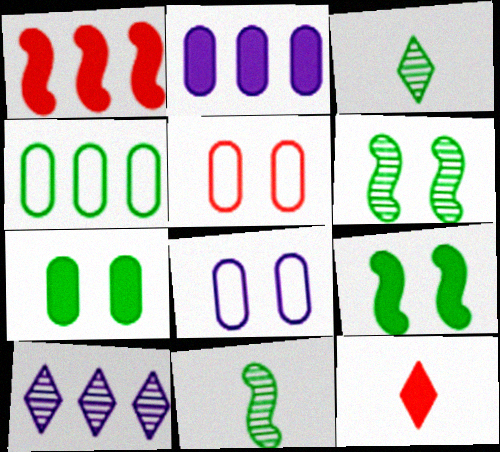[[1, 3, 8], 
[1, 4, 10], 
[2, 9, 12], 
[3, 4, 9]]